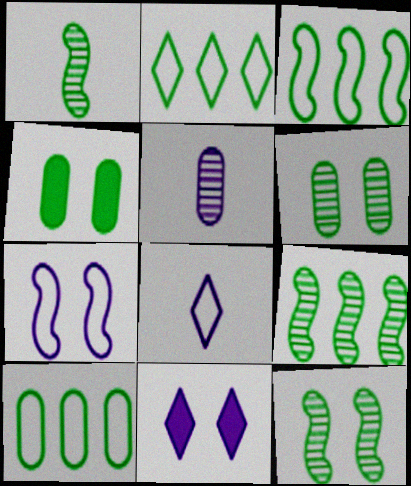[[1, 2, 4], 
[1, 9, 12], 
[2, 3, 10]]